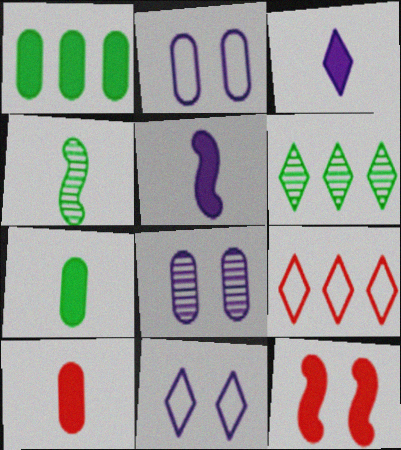[[1, 3, 12]]